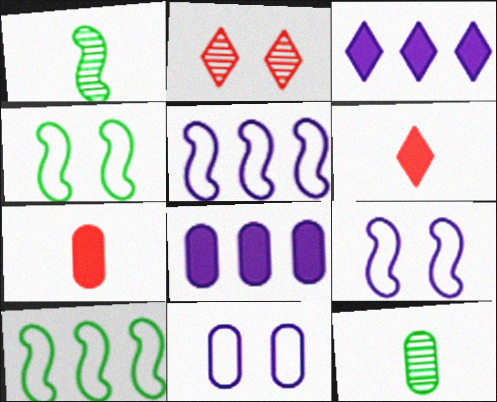[]